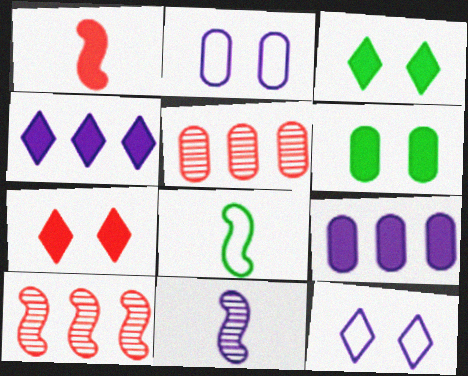[[1, 3, 9], 
[1, 4, 6], 
[1, 8, 11], 
[2, 4, 11], 
[9, 11, 12]]